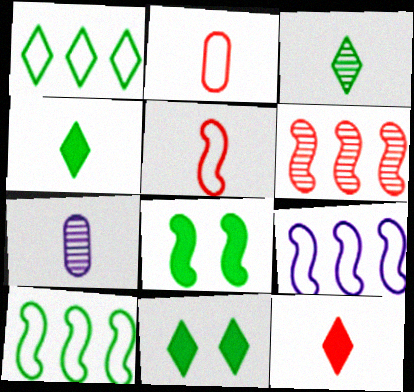[[1, 3, 11], 
[4, 5, 7]]